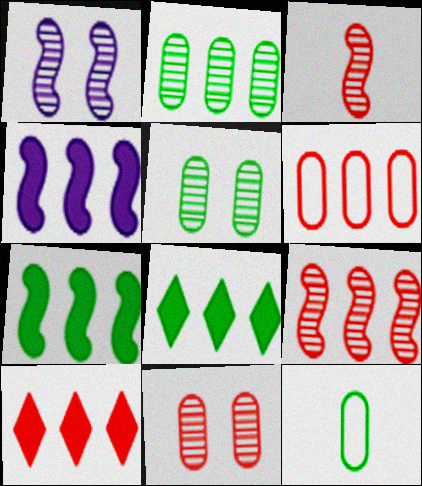[[1, 10, 12], 
[6, 9, 10]]